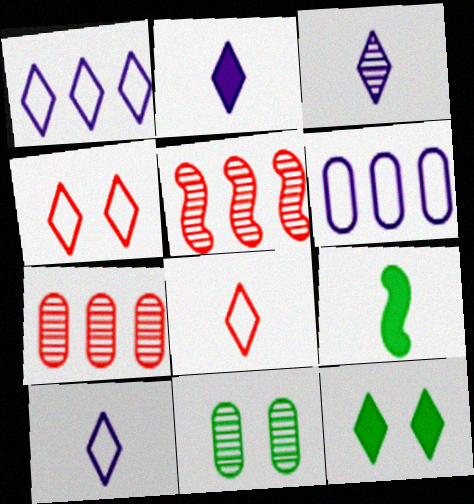[[2, 3, 10], 
[3, 5, 11]]